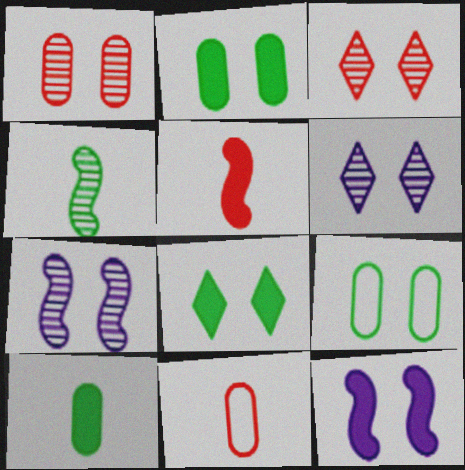[[3, 9, 12]]